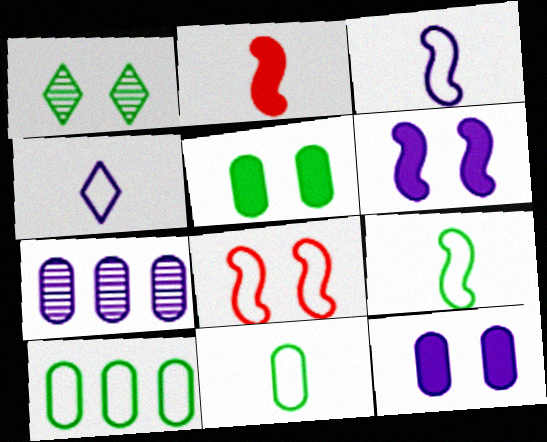[[1, 8, 12], 
[4, 6, 7], 
[4, 8, 10]]